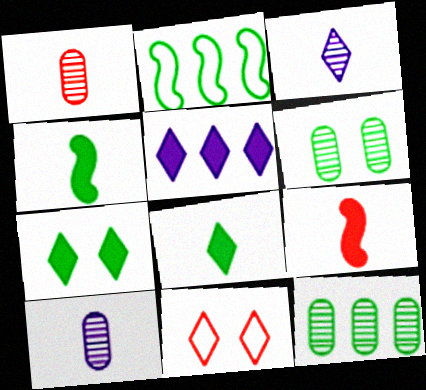[[2, 6, 8]]